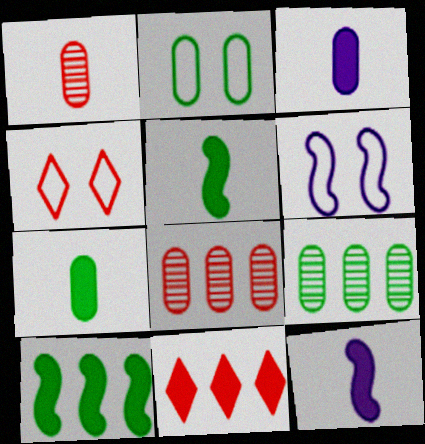[[2, 3, 8], 
[2, 4, 6], 
[2, 7, 9], 
[4, 9, 12]]